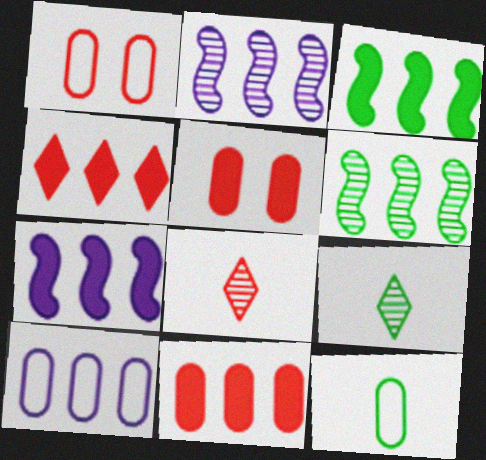[[1, 7, 9], 
[1, 10, 12], 
[4, 6, 10]]